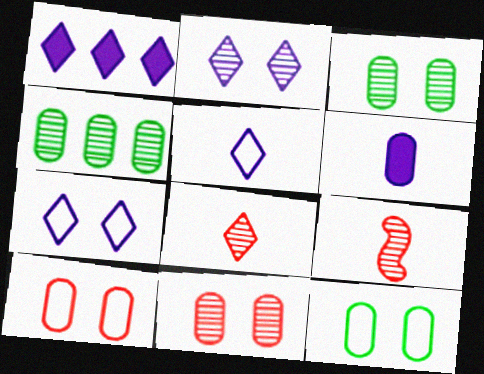[[1, 2, 5], 
[1, 9, 12], 
[2, 4, 9], 
[4, 6, 10]]